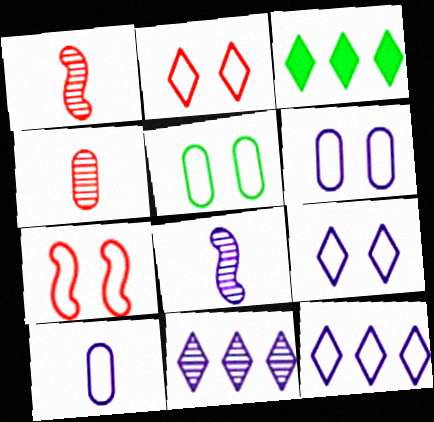[[1, 3, 6], 
[5, 7, 9]]